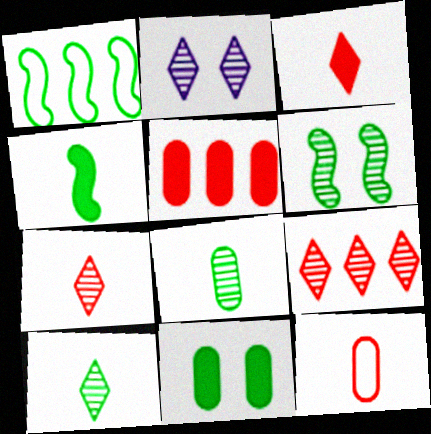[[1, 4, 6], 
[1, 10, 11], 
[2, 9, 10]]